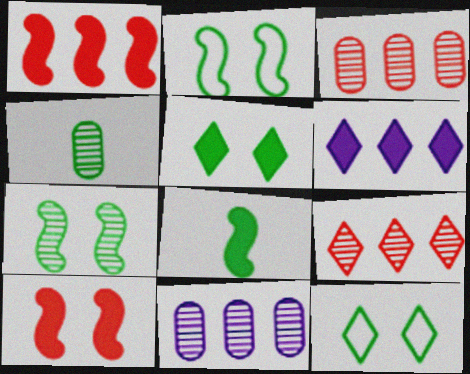[]